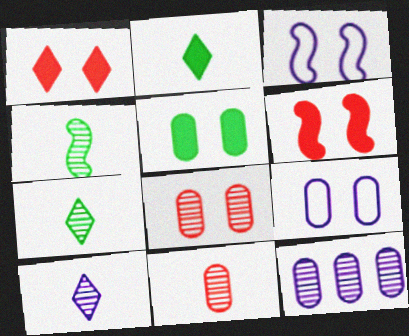[[4, 10, 11], 
[5, 8, 9]]